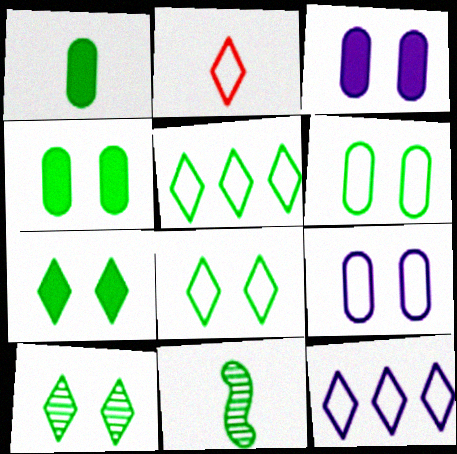[[2, 8, 12], 
[4, 5, 11], 
[7, 8, 10]]